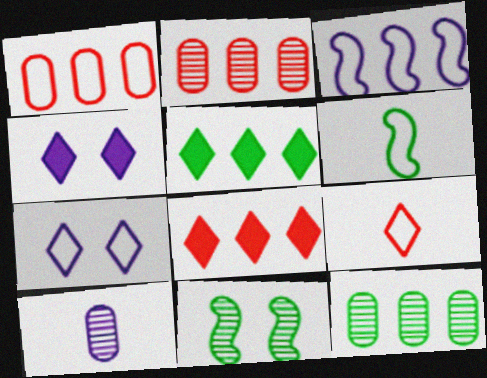[[1, 6, 7], 
[2, 3, 5], 
[2, 4, 6], 
[3, 4, 10], 
[3, 8, 12]]